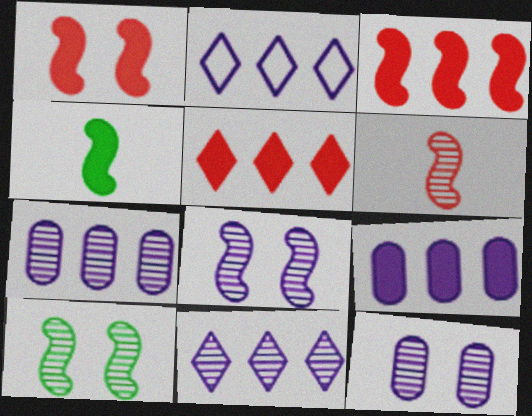[]